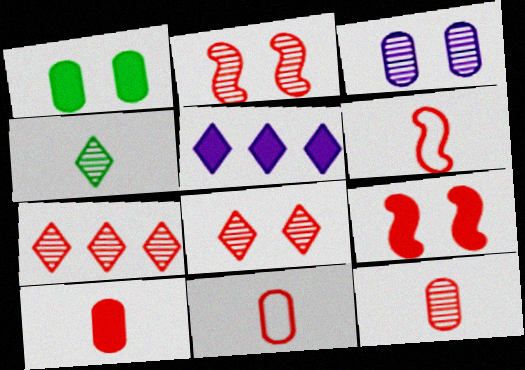[[2, 7, 12], 
[7, 9, 11], 
[10, 11, 12]]